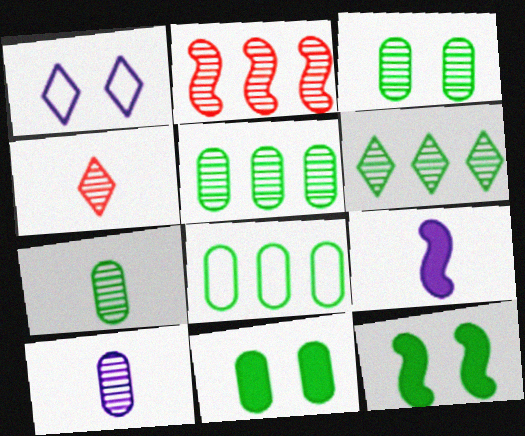[[3, 5, 7], 
[7, 8, 11]]